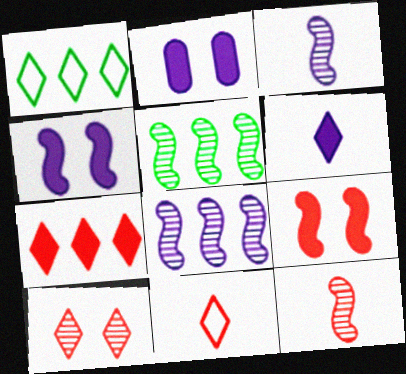[[1, 2, 12], 
[1, 6, 10], 
[2, 5, 11], 
[7, 10, 11]]